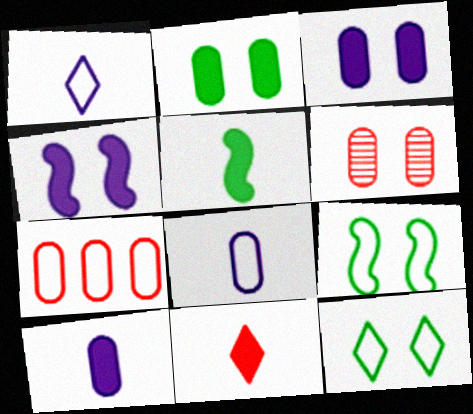[[1, 7, 9], 
[4, 6, 12], 
[5, 10, 11]]